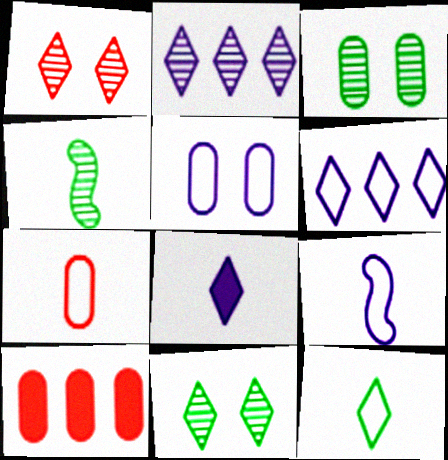[[4, 7, 8], 
[5, 6, 9], 
[7, 9, 12], 
[9, 10, 11]]